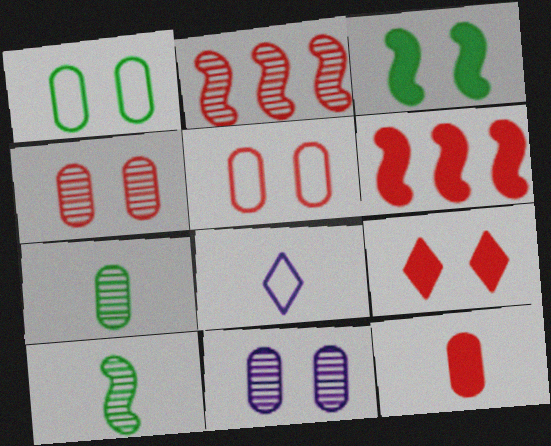[[6, 9, 12], 
[8, 10, 12]]